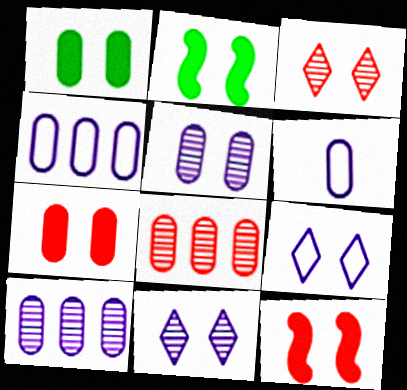[[1, 6, 8]]